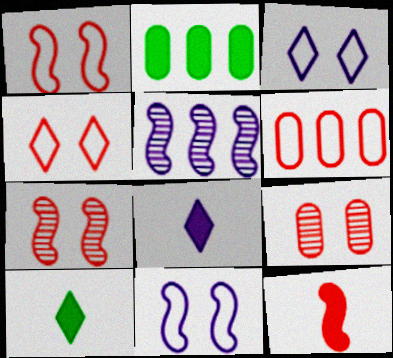[]